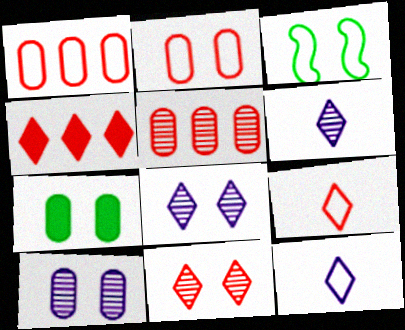[[1, 3, 12], 
[2, 7, 10], 
[4, 9, 11]]